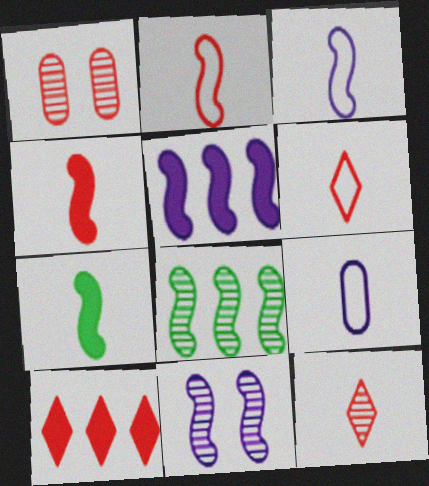[[1, 2, 10], 
[3, 5, 11], 
[7, 9, 12]]